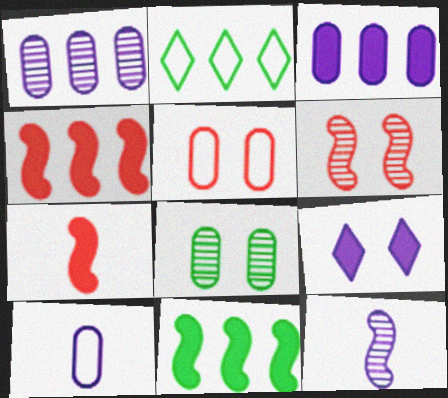[[1, 2, 4]]